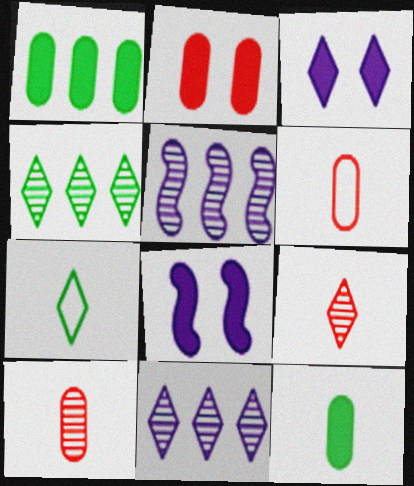[[2, 5, 7], 
[4, 6, 8]]